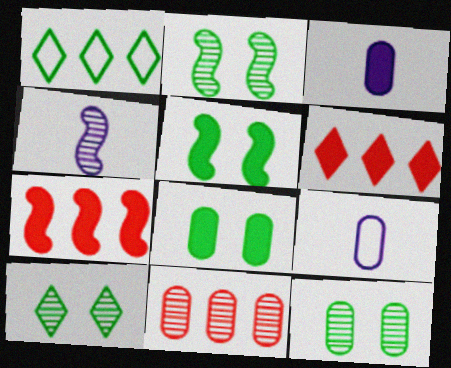[[2, 6, 9], 
[2, 10, 12], 
[3, 5, 6], 
[4, 10, 11], 
[7, 9, 10], 
[8, 9, 11]]